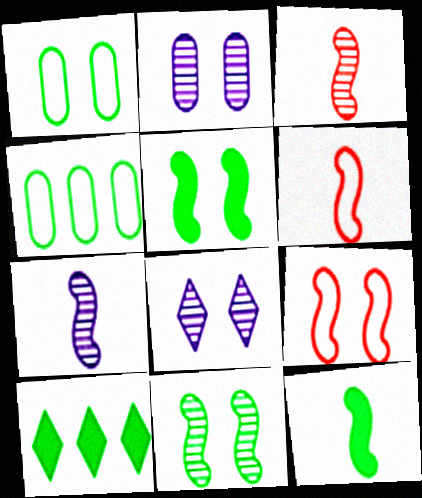[[2, 6, 10], 
[6, 7, 12]]